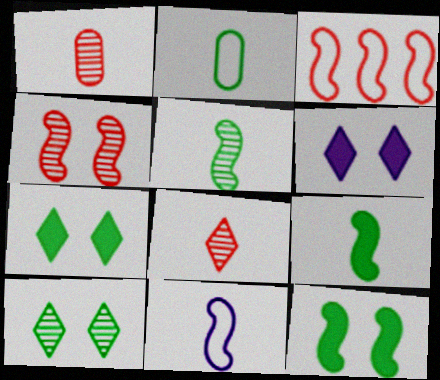[]